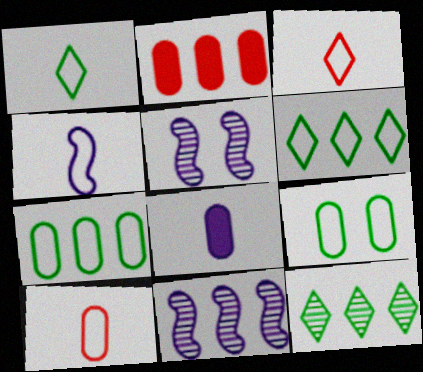[[1, 2, 5], 
[1, 4, 10], 
[2, 6, 11]]